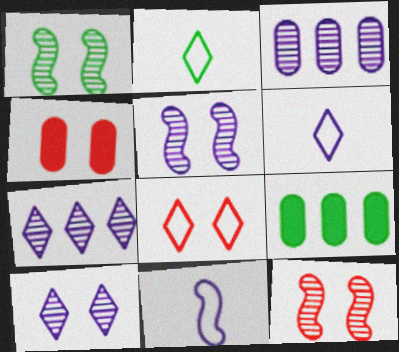[[1, 2, 9], 
[1, 5, 12], 
[4, 8, 12], 
[6, 9, 12]]